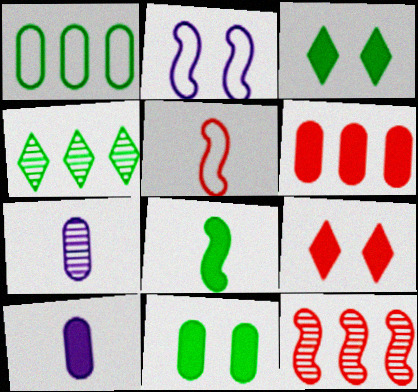[[2, 8, 12], 
[6, 10, 11]]